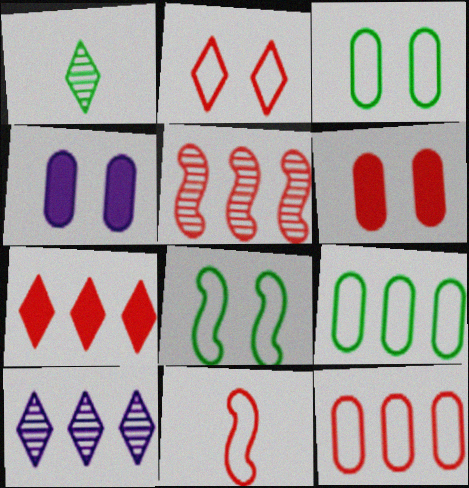[[2, 11, 12], 
[5, 7, 12]]